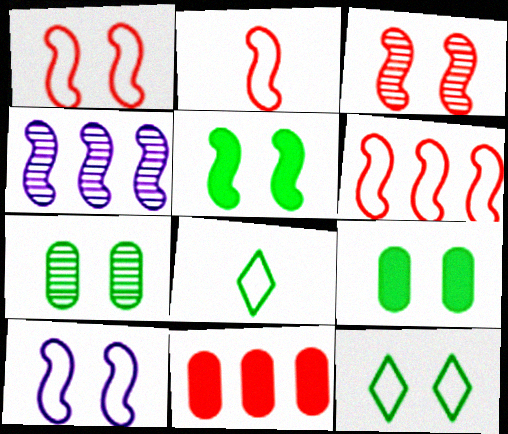[[1, 2, 6], 
[2, 4, 5], 
[3, 5, 10], 
[5, 7, 12]]